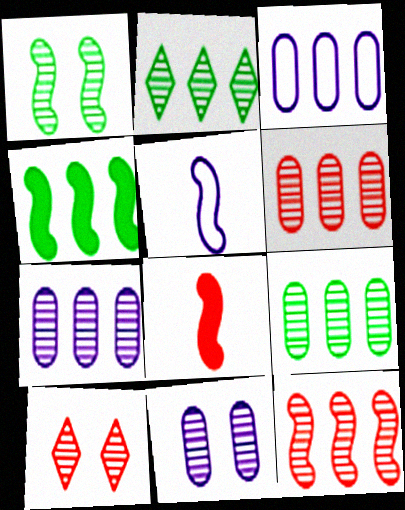[[1, 10, 11], 
[2, 7, 12], 
[6, 7, 9]]